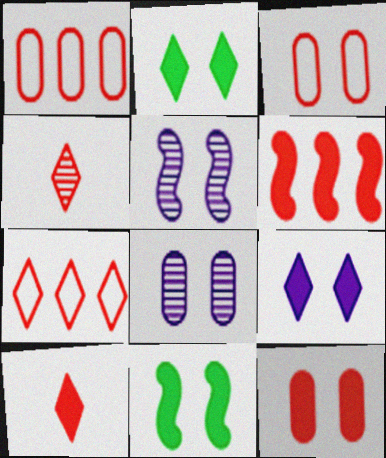[[2, 3, 5], 
[3, 4, 6], 
[6, 10, 12], 
[9, 11, 12]]